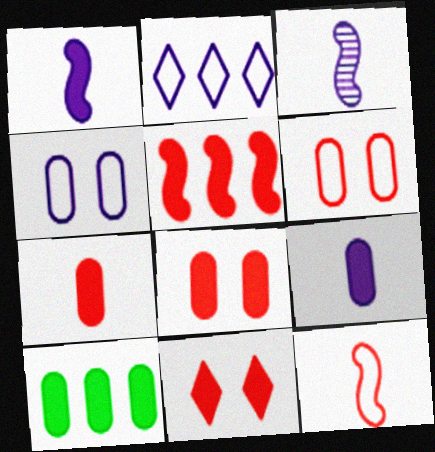[[1, 10, 11], 
[5, 7, 11], 
[8, 9, 10]]